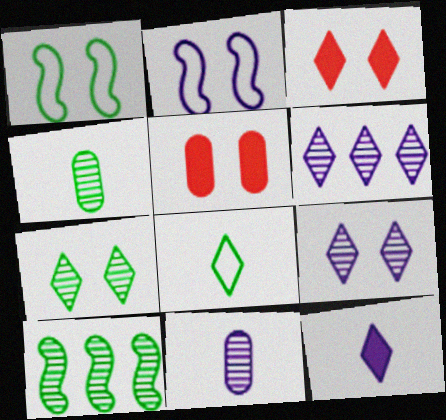[[1, 5, 9], 
[2, 5, 7], 
[3, 6, 8], 
[4, 7, 10]]